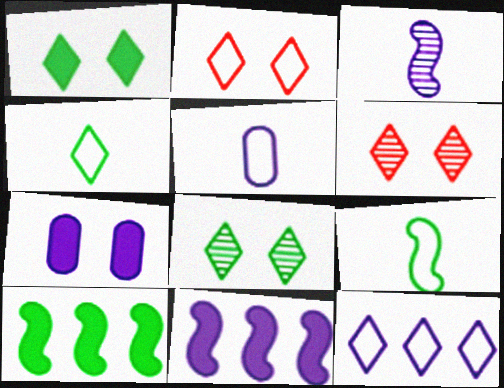[[2, 4, 12], 
[3, 7, 12], 
[5, 6, 10]]